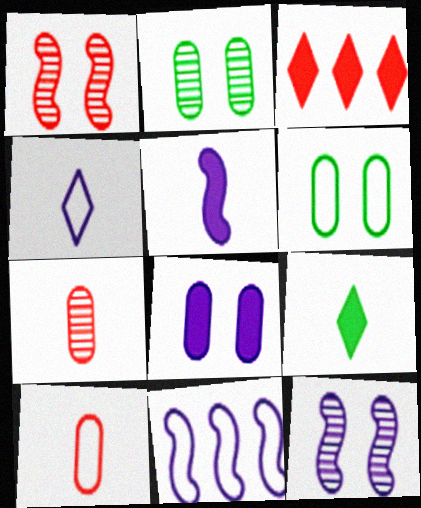[[1, 3, 10], 
[5, 11, 12]]